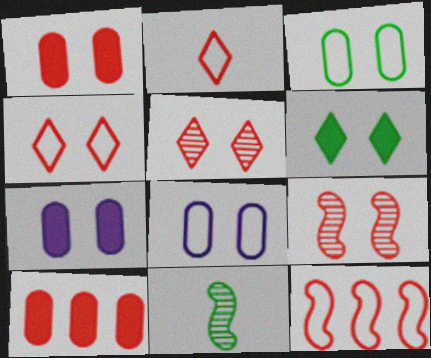[[1, 4, 9], 
[2, 9, 10], 
[6, 8, 9]]